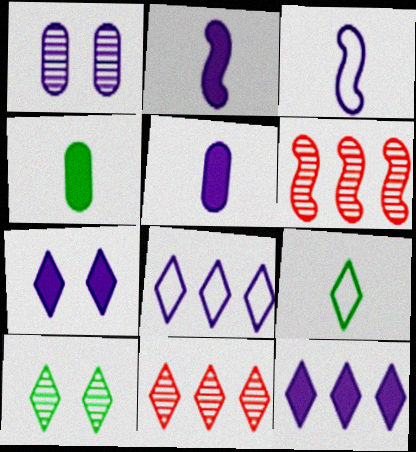[[1, 2, 8], 
[1, 3, 12], 
[7, 9, 11]]